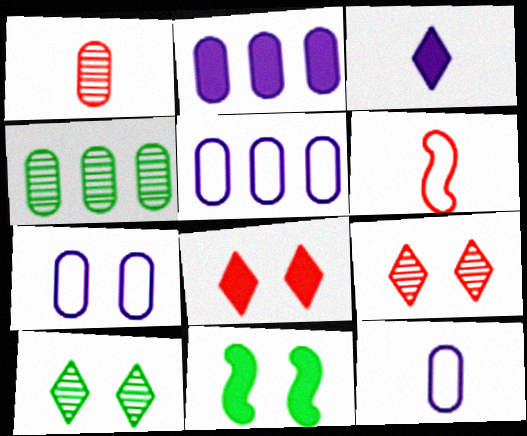[[2, 6, 10], 
[5, 7, 12], 
[7, 9, 11]]